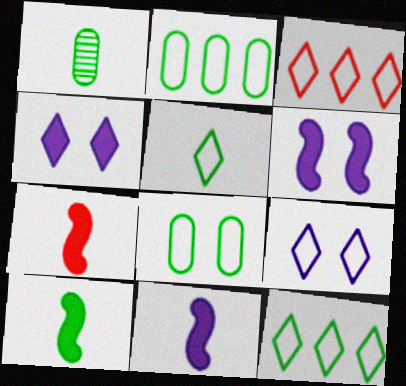[[1, 3, 6], 
[1, 5, 10], 
[3, 5, 9], 
[7, 10, 11]]